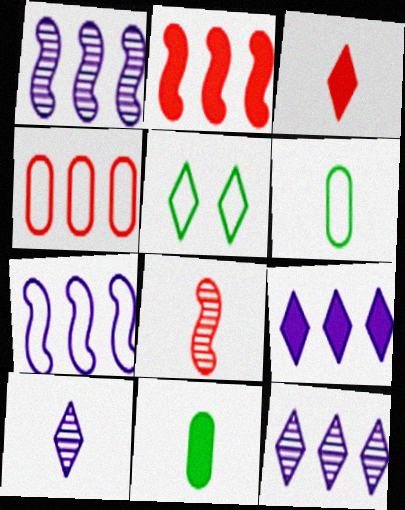[[3, 5, 12]]